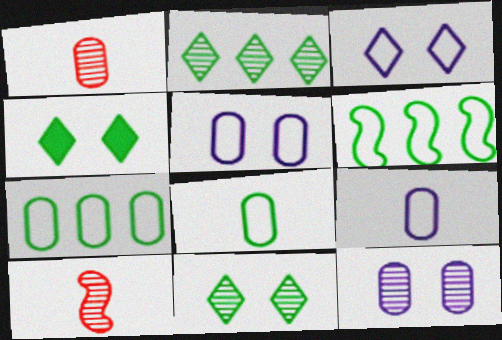[[2, 10, 12]]